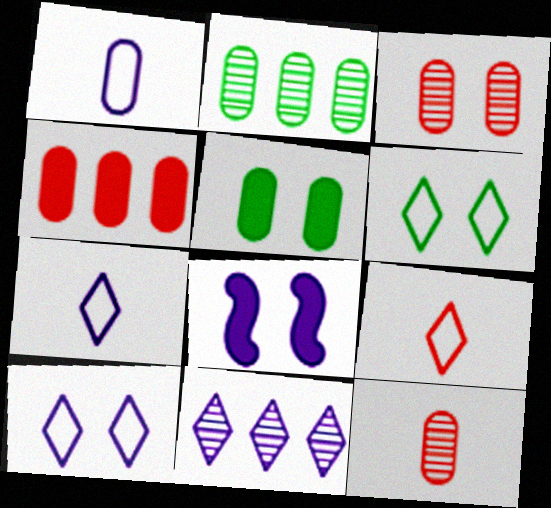[[1, 8, 11], 
[2, 8, 9], 
[3, 6, 8]]